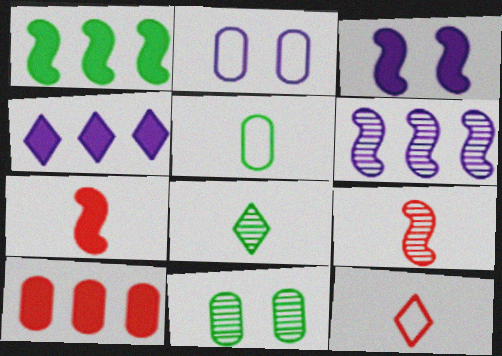[[1, 3, 7], 
[1, 4, 10]]